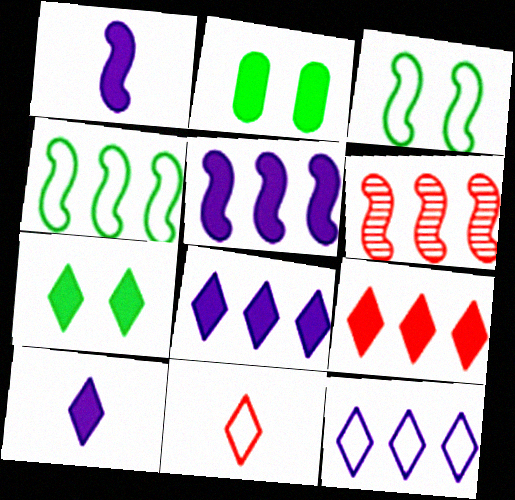[[1, 2, 9], 
[1, 3, 6], 
[4, 5, 6], 
[7, 9, 10]]